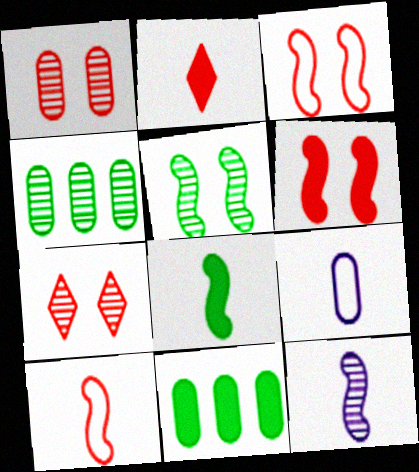[[1, 9, 11], 
[4, 7, 12], 
[8, 10, 12]]